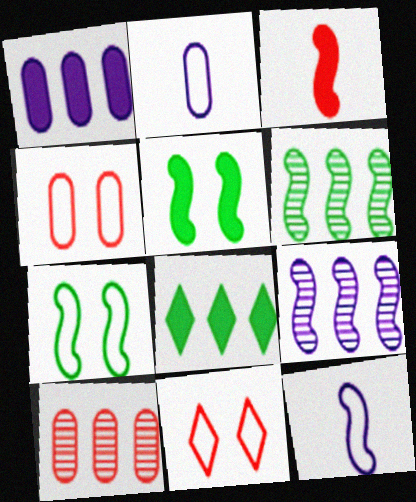[[3, 7, 9], 
[3, 10, 11]]